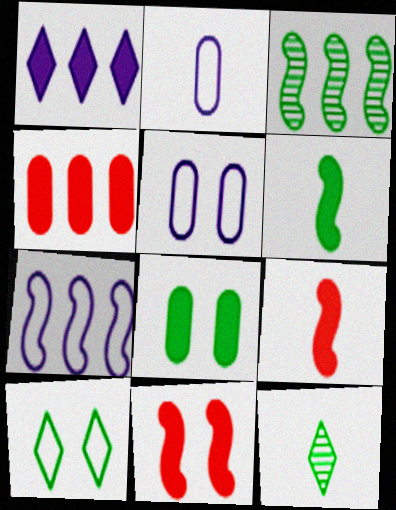[[1, 8, 9], 
[2, 9, 12]]